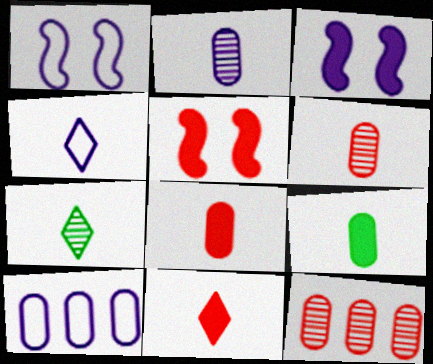[[1, 4, 10], 
[4, 7, 11], 
[5, 7, 10]]